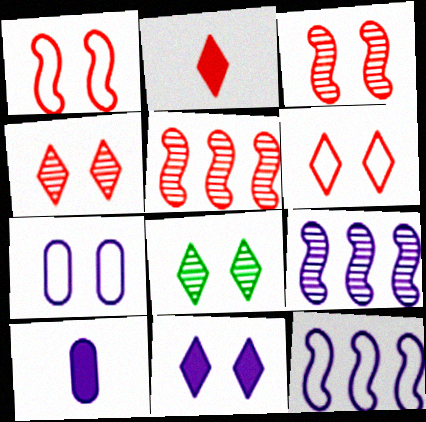[[6, 8, 11]]